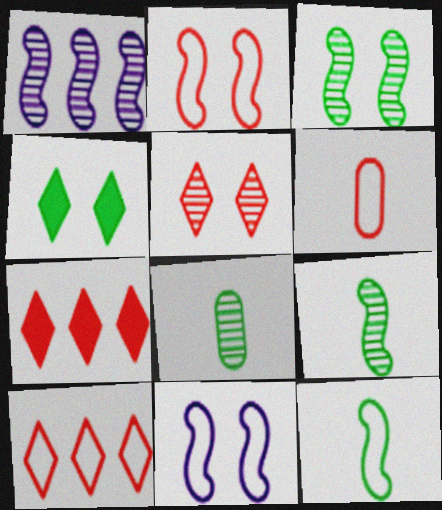[[1, 4, 6], 
[1, 5, 8], 
[2, 6, 10], 
[7, 8, 11]]